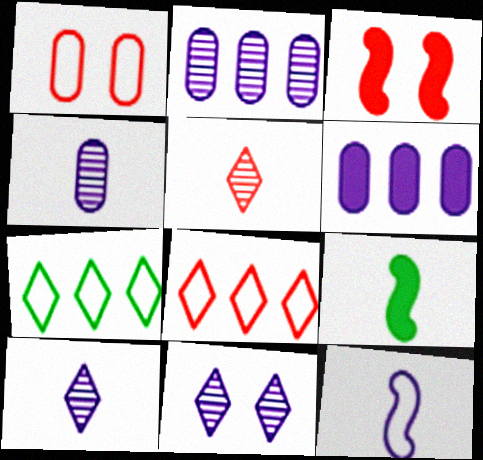[[1, 7, 12], 
[3, 4, 7], 
[6, 11, 12]]